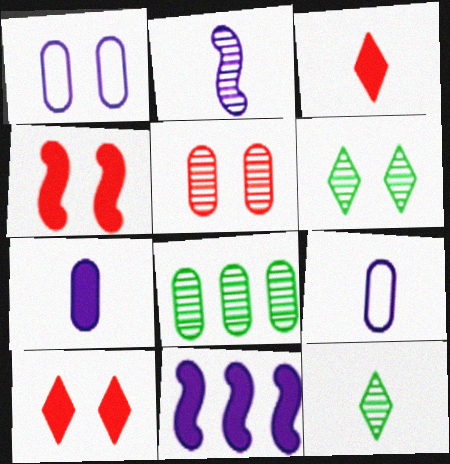[[1, 4, 6]]